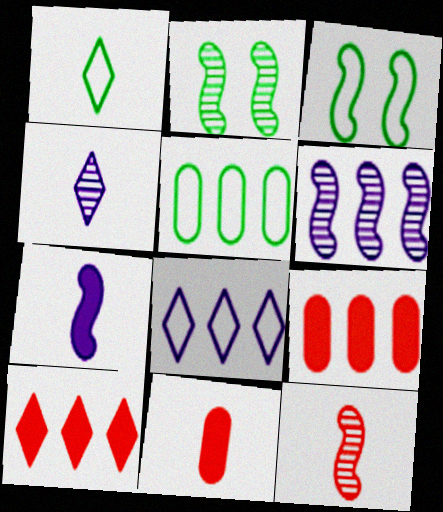[[1, 3, 5], 
[2, 6, 12], 
[2, 8, 11], 
[3, 4, 9], 
[5, 6, 10]]